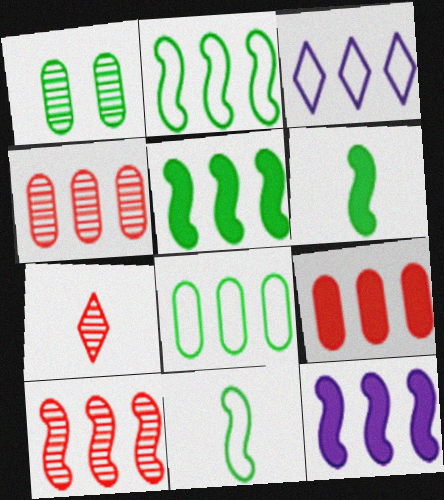[[2, 10, 12], 
[3, 4, 5]]